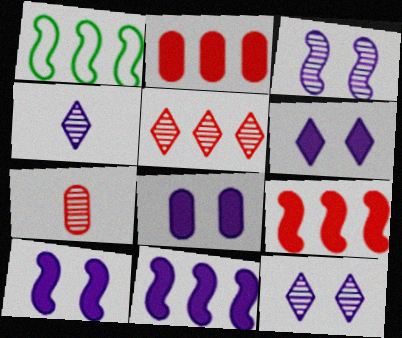[[1, 6, 7], 
[6, 8, 10]]